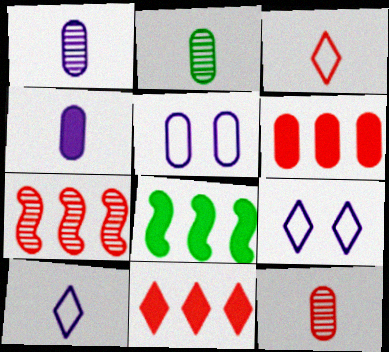[[1, 2, 12], 
[2, 5, 6], 
[8, 9, 12]]